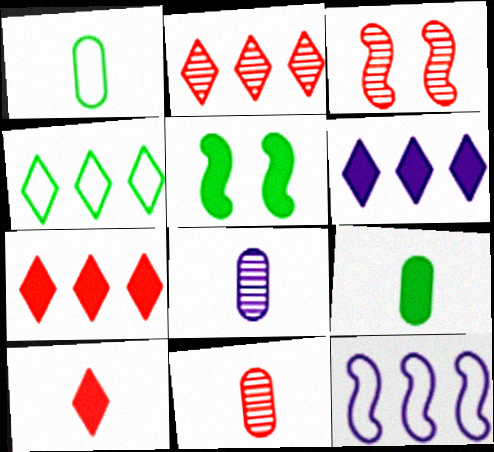[[1, 3, 6], 
[2, 3, 11], 
[2, 4, 6]]